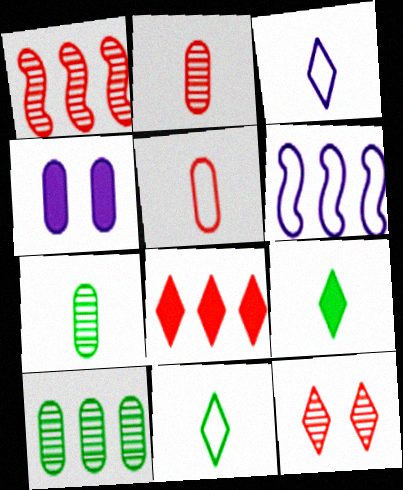[[1, 2, 12], 
[1, 4, 11], 
[4, 5, 10], 
[6, 8, 10]]